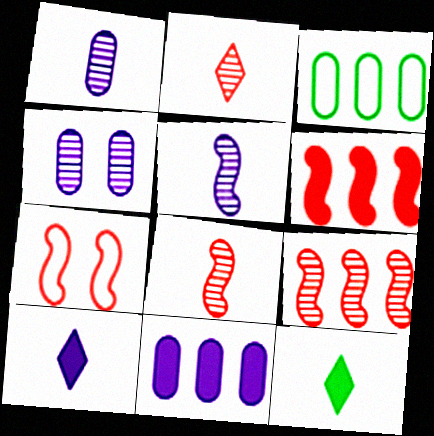[[6, 7, 8]]